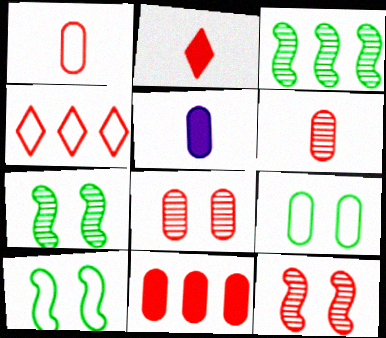[[1, 8, 11], 
[4, 5, 7]]